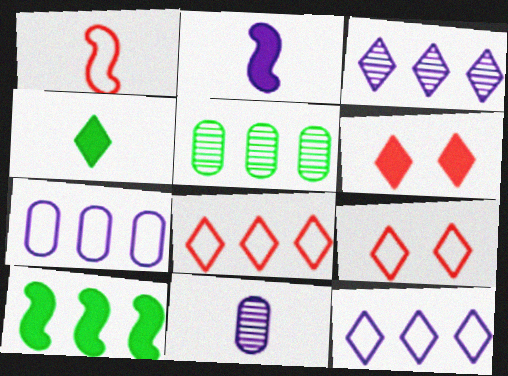[[1, 4, 11], 
[2, 5, 9], 
[3, 4, 9], 
[9, 10, 11]]